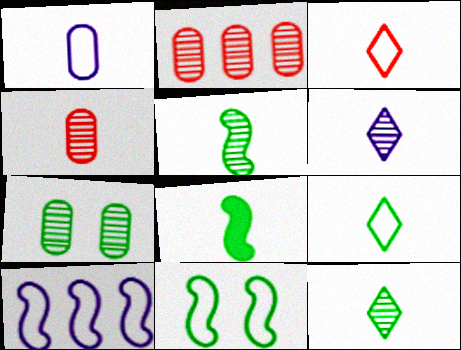[[4, 5, 6]]